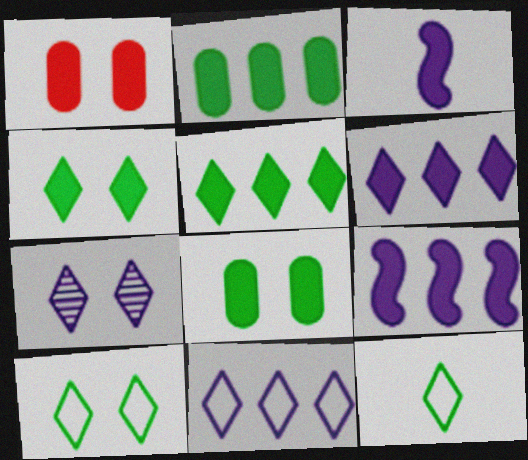[[1, 3, 5]]